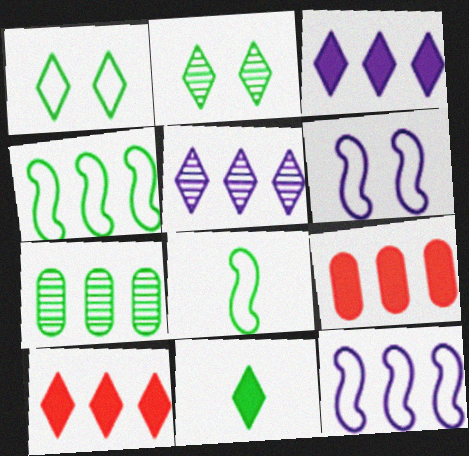[[4, 5, 9], 
[7, 10, 12]]